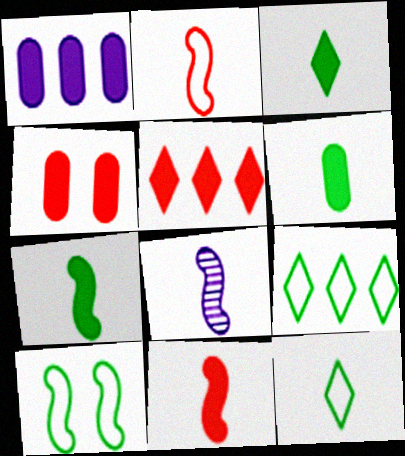[[1, 4, 6], 
[2, 7, 8], 
[3, 6, 7], 
[4, 5, 11], 
[4, 8, 9]]